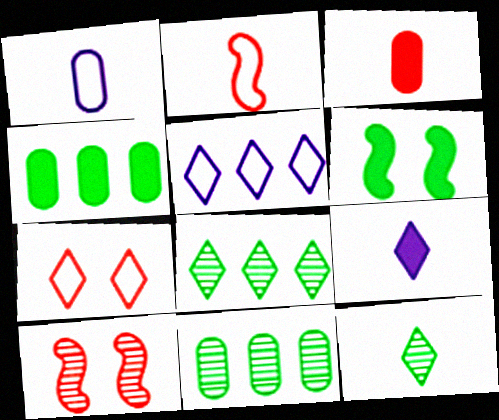[[7, 8, 9]]